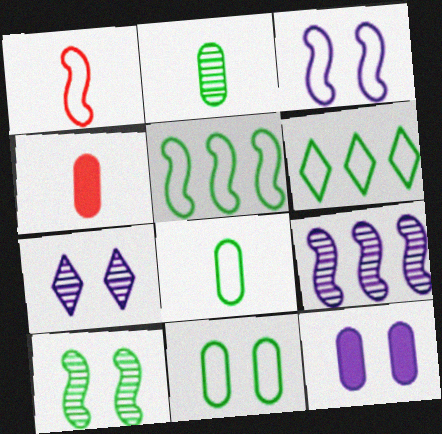[[1, 3, 5], 
[3, 7, 12], 
[4, 5, 7]]